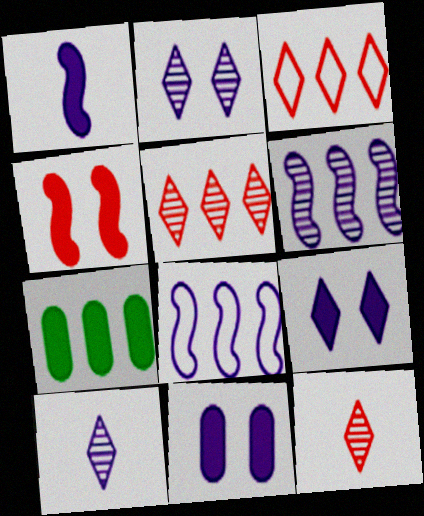[[3, 6, 7], 
[5, 7, 8], 
[8, 10, 11]]